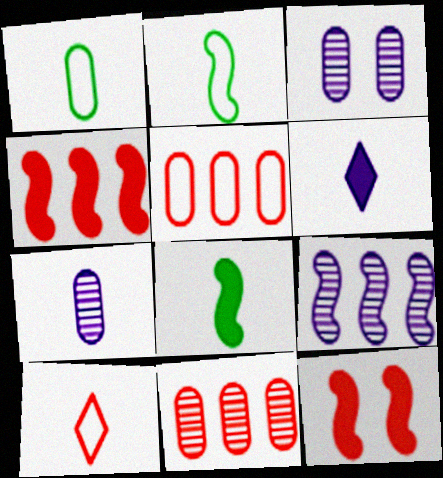[[2, 9, 12], 
[7, 8, 10], 
[10, 11, 12]]